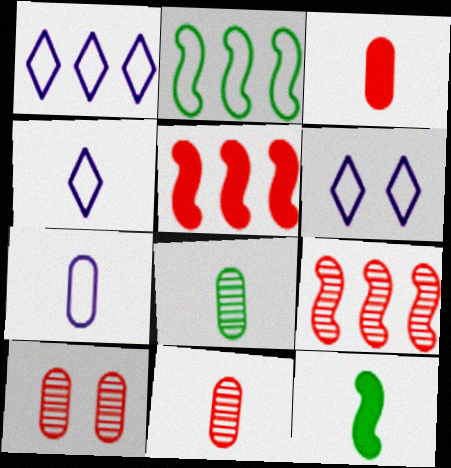[[1, 4, 6], 
[1, 10, 12], 
[3, 7, 8], 
[4, 11, 12], 
[5, 6, 8]]